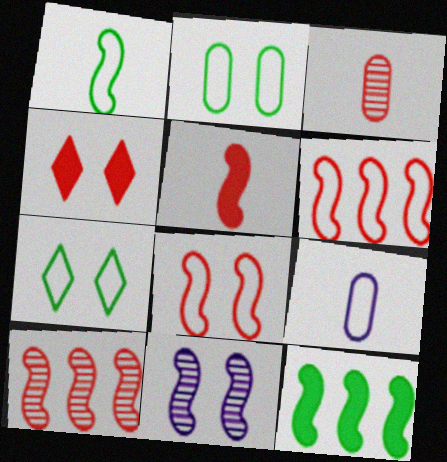[[2, 4, 11], 
[3, 4, 6], 
[5, 8, 10], 
[6, 7, 9]]